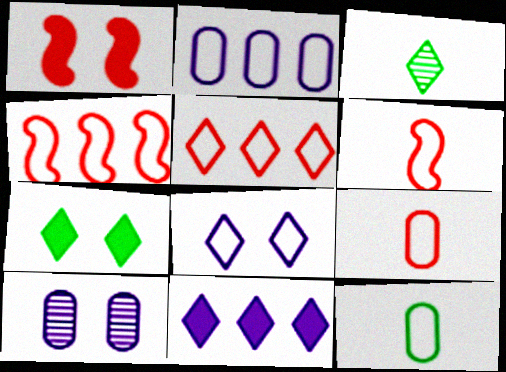[[1, 2, 3], 
[4, 8, 12]]